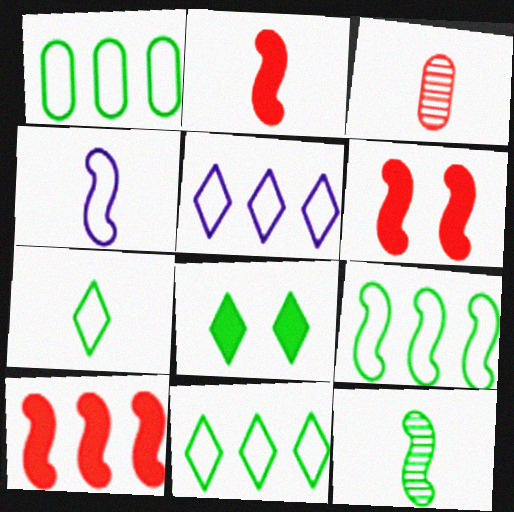[[1, 8, 12], 
[1, 9, 11], 
[2, 4, 12], 
[2, 6, 10]]